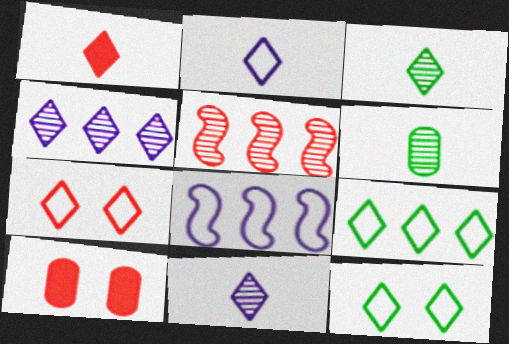[[1, 2, 3], 
[1, 4, 12], 
[2, 7, 9], 
[3, 8, 10]]